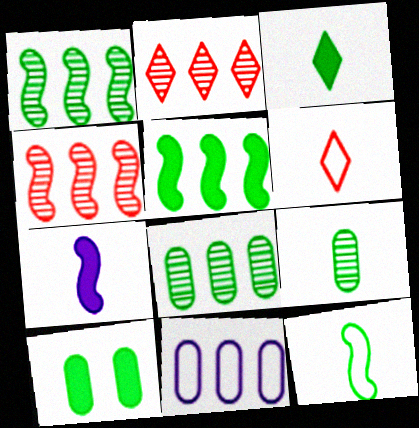[[2, 5, 11], 
[3, 5, 10], 
[3, 9, 12], 
[6, 7, 9]]